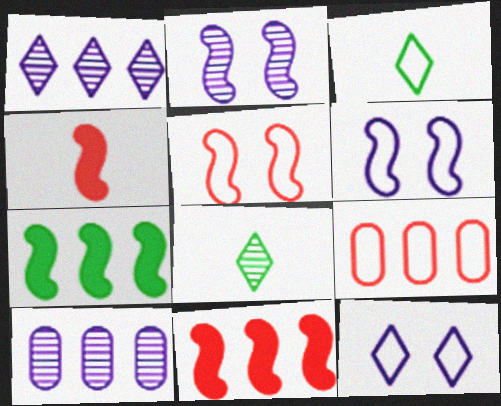[[1, 7, 9], 
[3, 6, 9]]